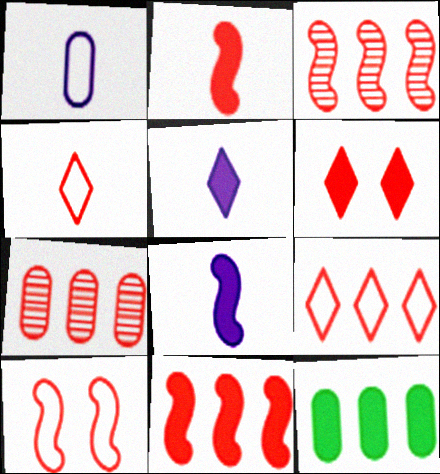[[2, 3, 10], 
[6, 8, 12], 
[7, 9, 11]]